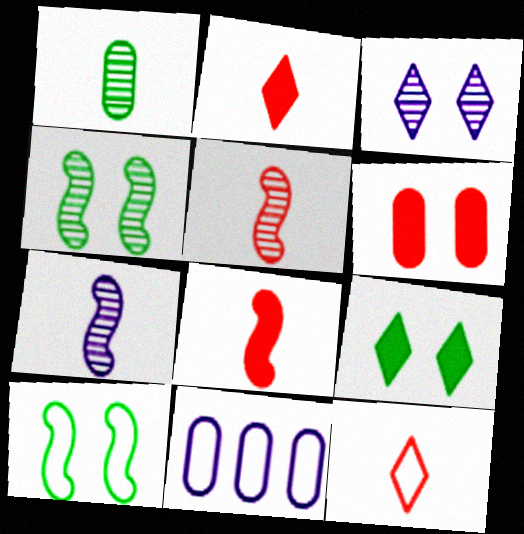[[1, 6, 11], 
[2, 4, 11], 
[3, 6, 10], 
[5, 9, 11], 
[10, 11, 12]]